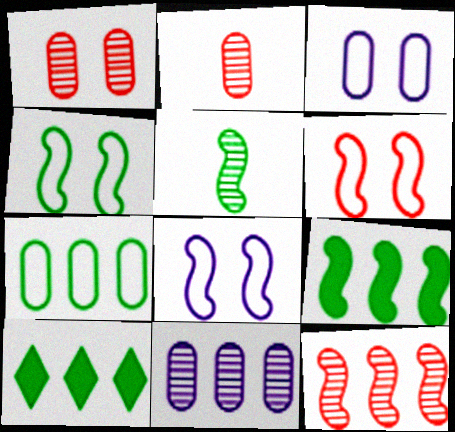[[2, 8, 10], 
[4, 5, 9], 
[4, 6, 8]]